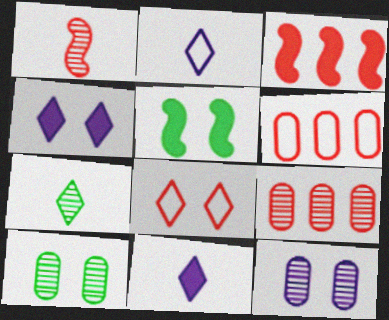[[2, 3, 10], 
[2, 5, 9], 
[5, 8, 12]]